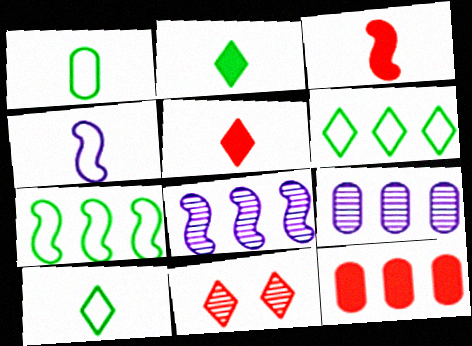[[6, 8, 12]]